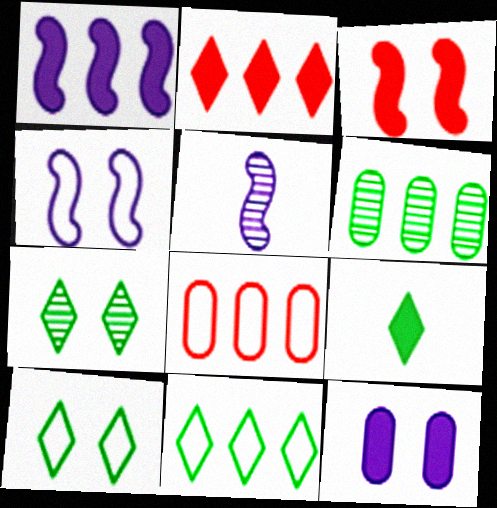[[1, 4, 5], 
[7, 9, 11]]